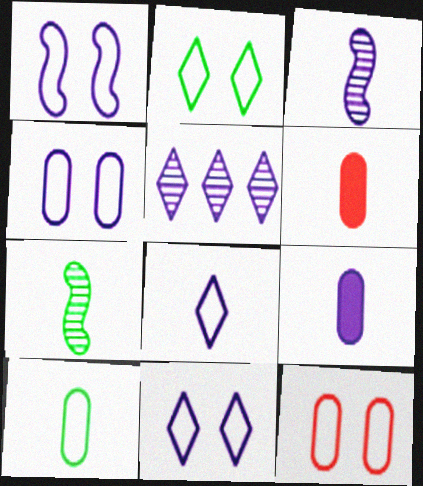[[1, 2, 12], 
[1, 4, 11], 
[1, 5, 9], 
[3, 8, 9], 
[6, 7, 8]]